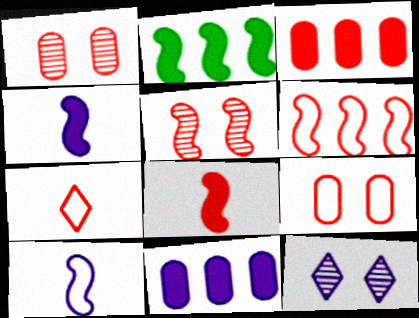[[2, 5, 10], 
[3, 5, 7], 
[5, 6, 8], 
[6, 7, 9], 
[10, 11, 12]]